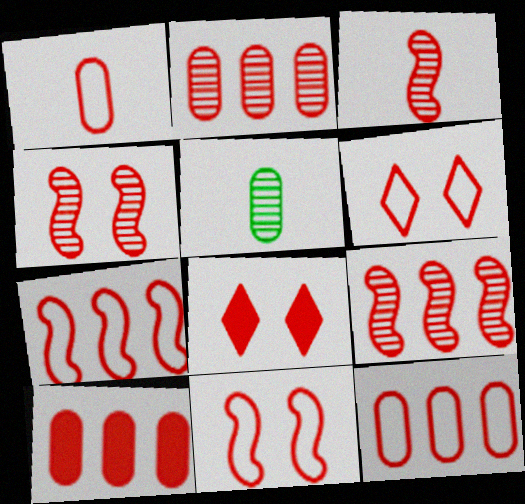[[1, 6, 7], 
[1, 8, 9], 
[2, 10, 12], 
[3, 4, 9], 
[3, 6, 10], 
[3, 8, 12]]